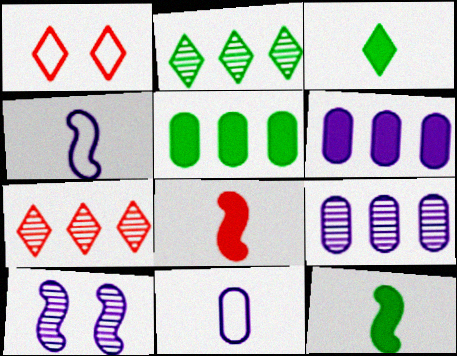[[1, 9, 12]]